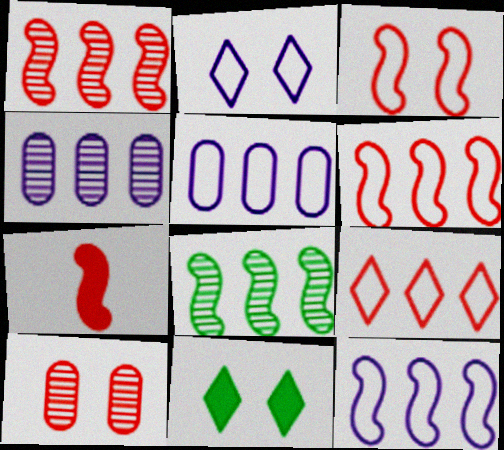[[1, 3, 7], 
[7, 9, 10]]